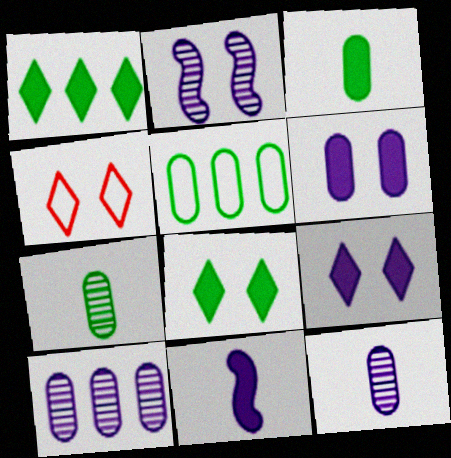[]